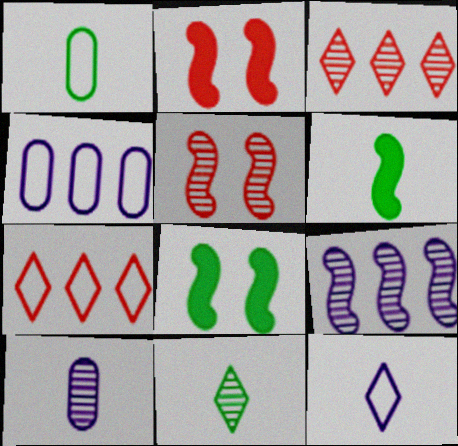[[1, 6, 11], 
[2, 4, 11], 
[7, 8, 10]]